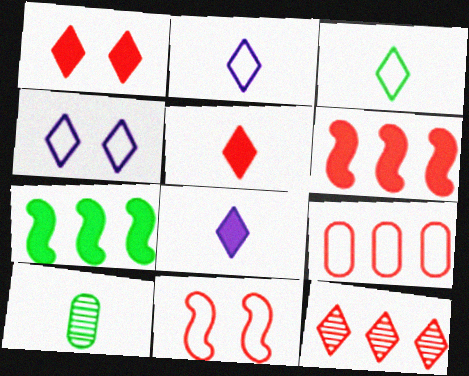[[4, 6, 10], 
[6, 9, 12]]